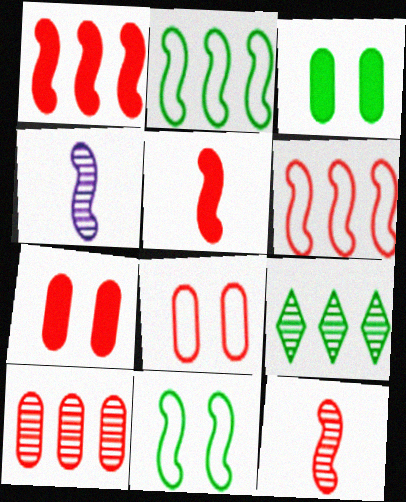[[1, 4, 11]]